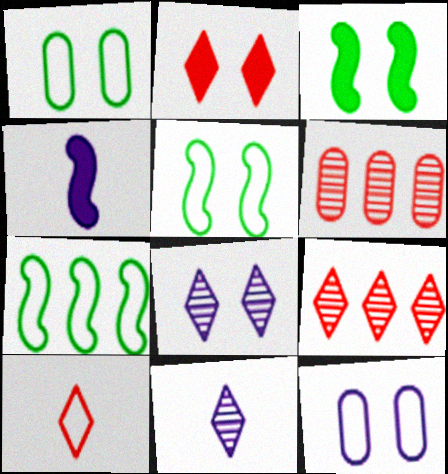[[1, 4, 9], 
[2, 9, 10], 
[7, 10, 12]]